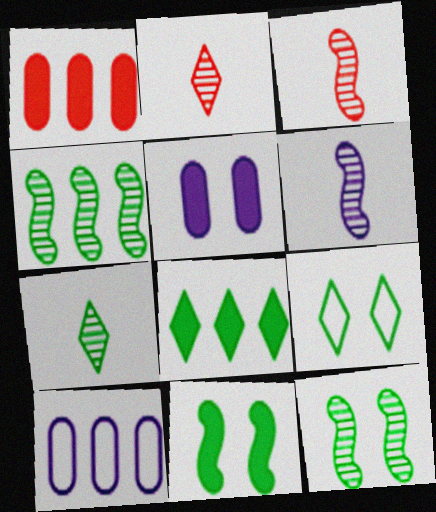[[1, 6, 9], 
[2, 10, 11], 
[7, 8, 9]]